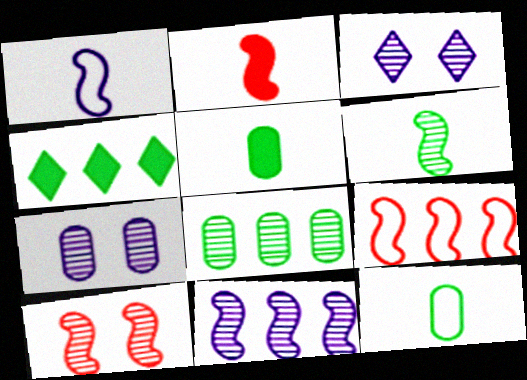[[1, 2, 6], 
[2, 9, 10], 
[3, 5, 9], 
[6, 10, 11]]